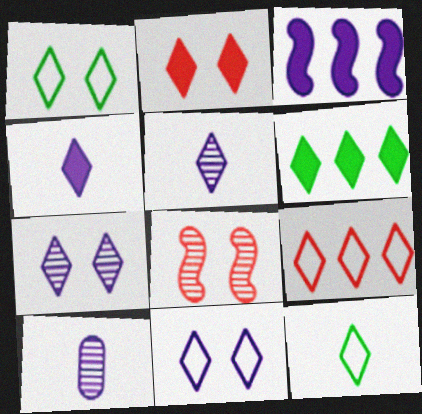[[1, 2, 7], 
[2, 4, 6], 
[3, 10, 11], 
[9, 11, 12]]